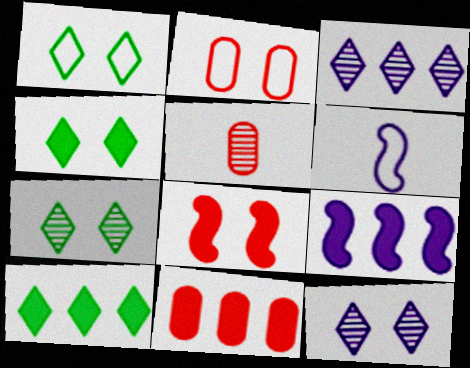[[1, 4, 7], 
[1, 5, 9], 
[2, 5, 11], 
[6, 7, 11], 
[9, 10, 11]]